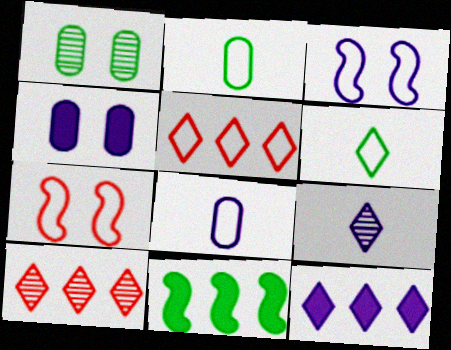[[1, 6, 11], 
[2, 3, 5]]